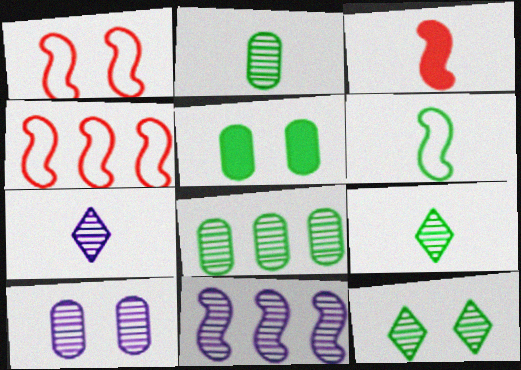[[4, 5, 7], 
[7, 10, 11]]